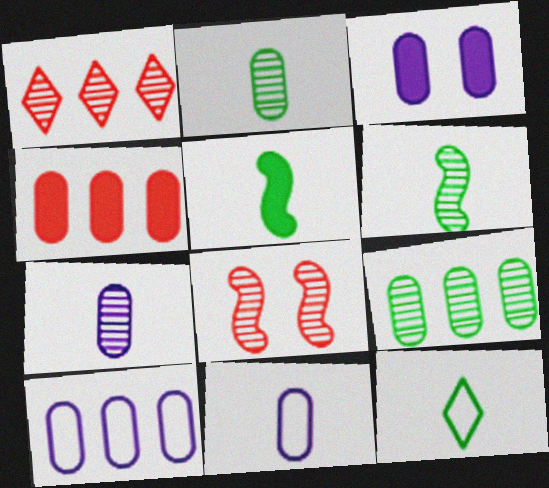[[2, 5, 12], 
[3, 7, 10], 
[4, 9, 10]]